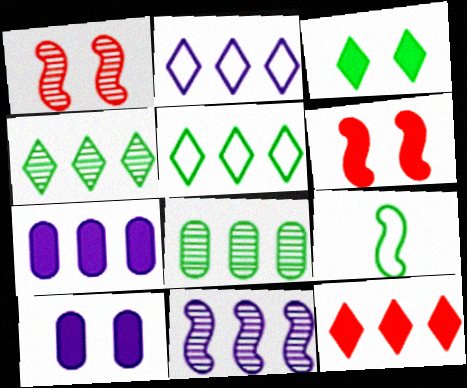[[2, 4, 12], 
[2, 7, 11], 
[3, 6, 10], 
[3, 8, 9], 
[6, 9, 11]]